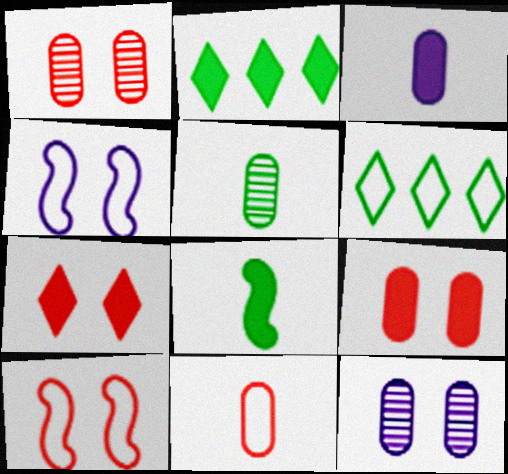[[1, 7, 10], 
[3, 5, 11], 
[4, 6, 11]]